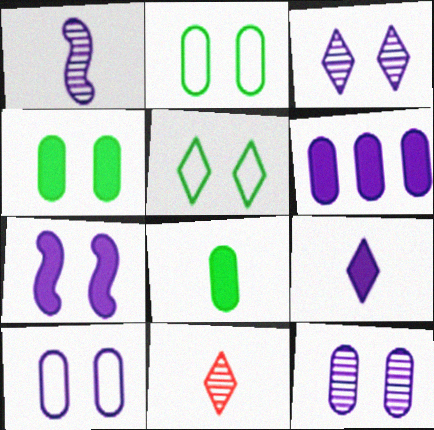[[3, 7, 10], 
[6, 7, 9]]